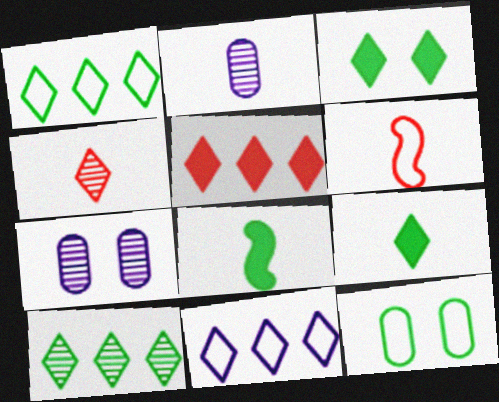[[2, 6, 9], 
[3, 4, 11], 
[5, 10, 11], 
[6, 11, 12], 
[8, 10, 12]]